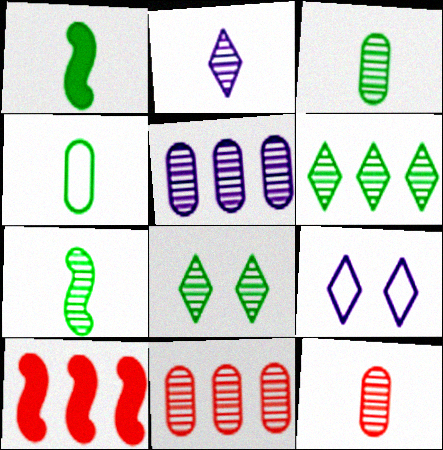[[1, 9, 11], 
[2, 7, 12], 
[3, 9, 10]]